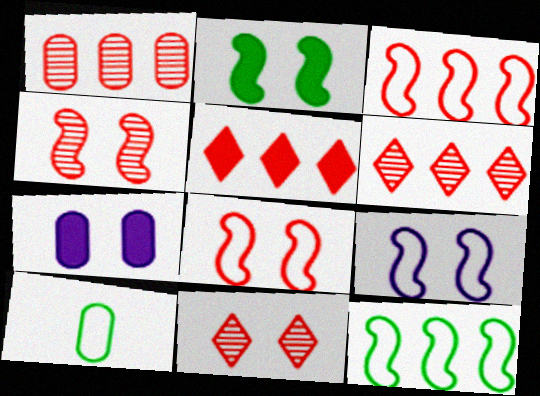[[1, 3, 5], 
[1, 7, 10], 
[2, 4, 9]]